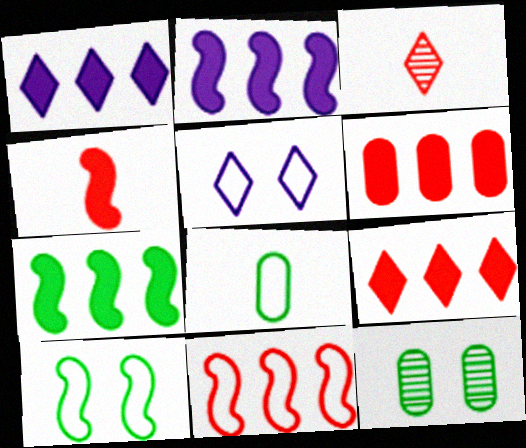[[1, 6, 7], 
[5, 8, 11]]